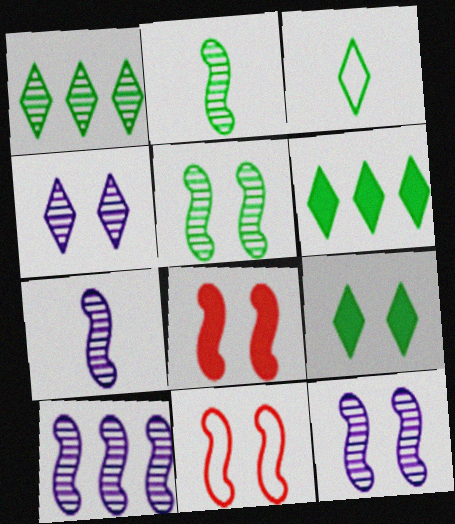[[1, 3, 9], 
[7, 10, 12]]